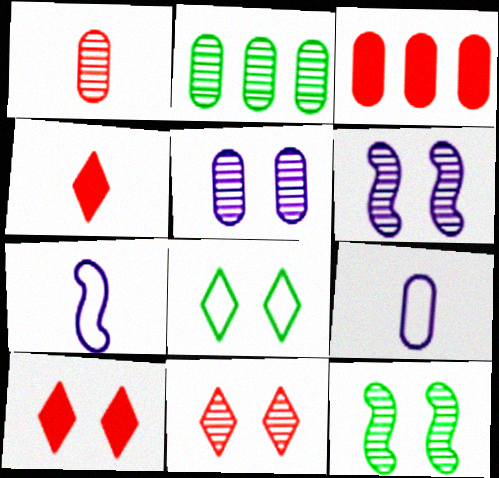[[1, 2, 5], 
[2, 7, 10], 
[5, 11, 12]]